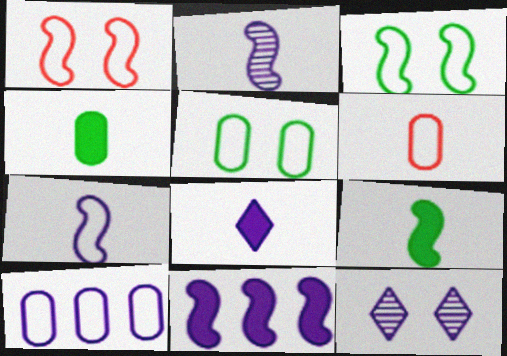[[5, 6, 10]]